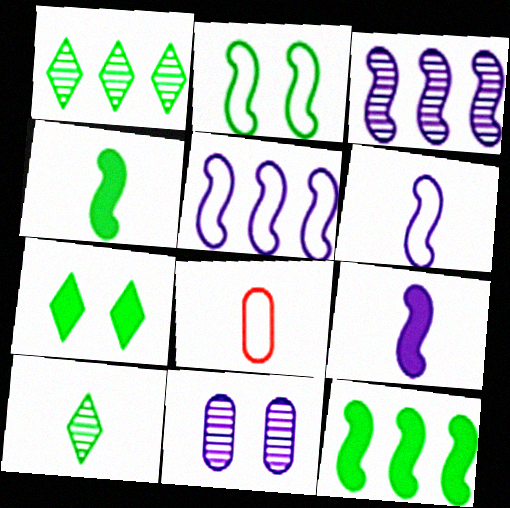[[3, 7, 8], 
[8, 9, 10]]